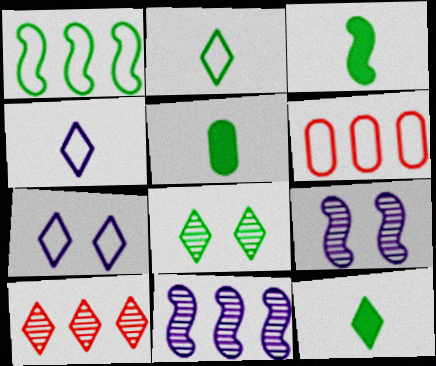[[1, 5, 8], 
[3, 5, 12], 
[6, 9, 12], 
[7, 10, 12]]